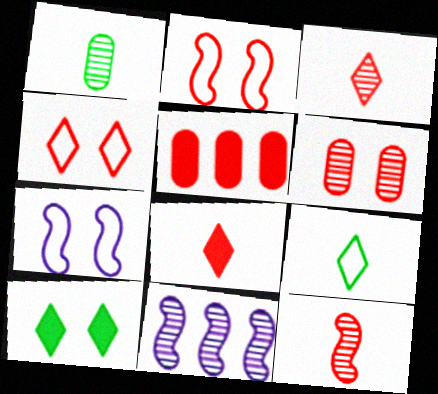[[2, 3, 5], 
[4, 5, 12], 
[6, 7, 10]]